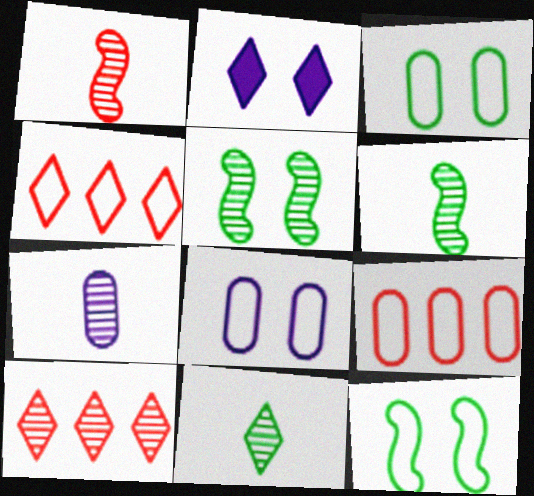[[1, 7, 11], 
[2, 4, 11], 
[2, 6, 9], 
[5, 7, 10]]